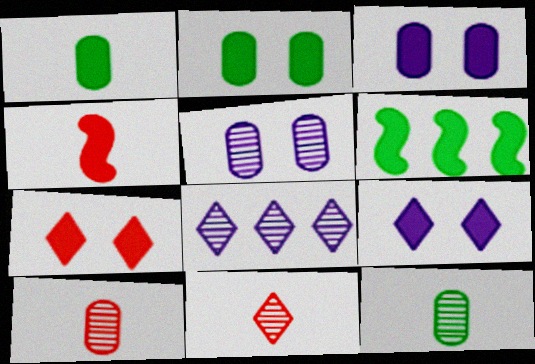[]